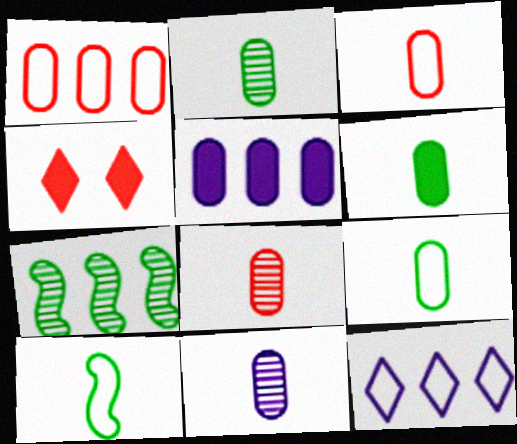[[2, 6, 9], 
[2, 8, 11], 
[3, 6, 11]]